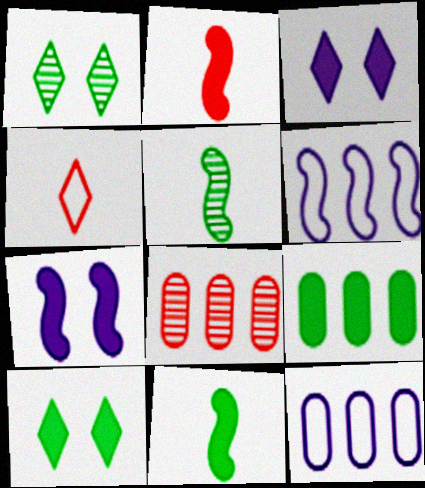[[1, 2, 12], 
[2, 3, 9], 
[8, 9, 12], 
[9, 10, 11]]